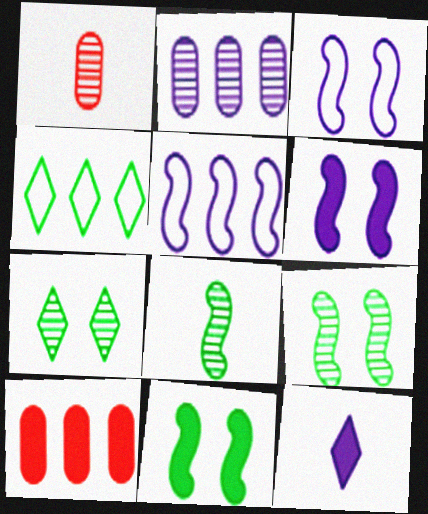[[1, 4, 6], 
[2, 3, 12], 
[10, 11, 12]]